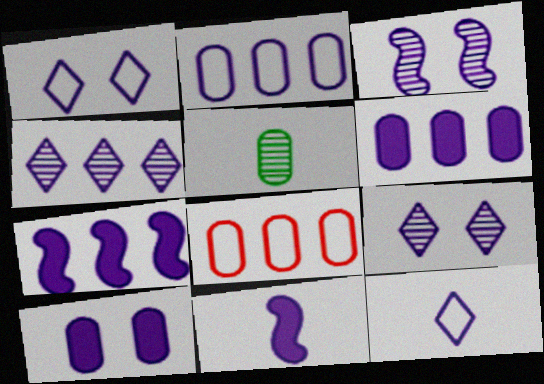[[1, 3, 10], 
[2, 4, 7], 
[2, 9, 11], 
[3, 6, 12], 
[5, 8, 10]]